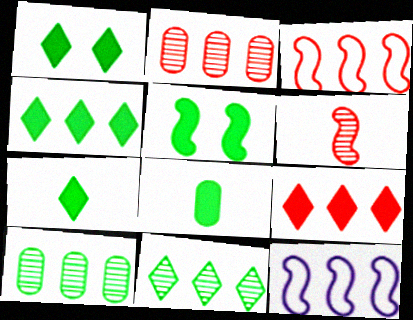[[1, 4, 7], 
[2, 3, 9], 
[2, 4, 12], 
[4, 5, 8], 
[5, 6, 12], 
[9, 10, 12]]